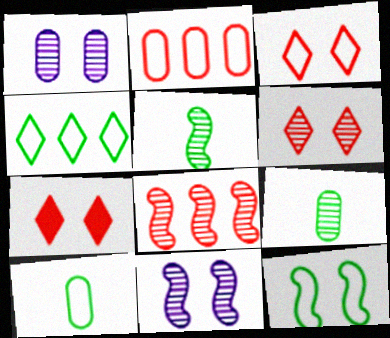[[1, 7, 12], 
[3, 6, 7], 
[4, 10, 12], 
[5, 8, 11]]